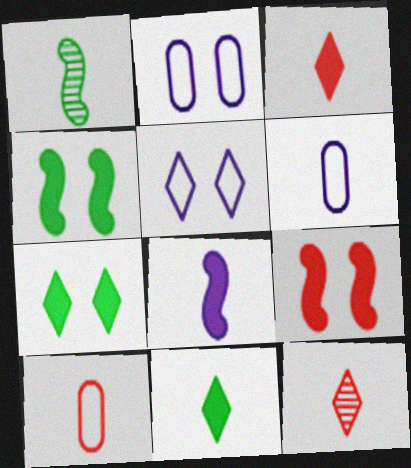[[1, 3, 6]]